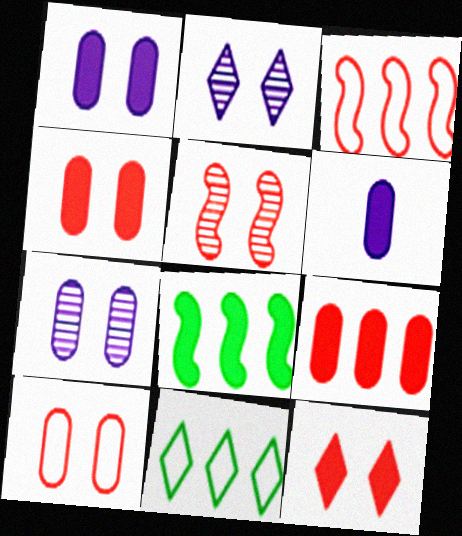[[5, 6, 11], 
[5, 10, 12], 
[6, 8, 12]]